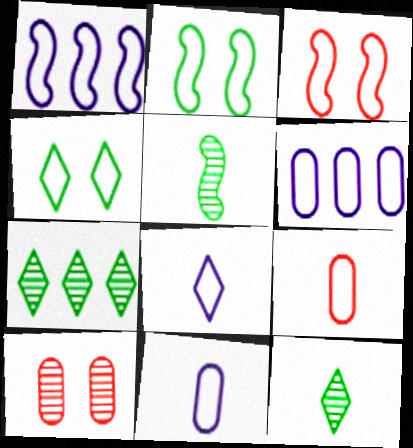[[1, 4, 9]]